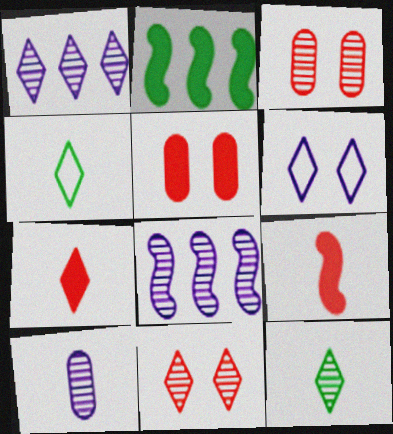[[1, 11, 12], 
[3, 8, 12], 
[4, 5, 8], 
[4, 9, 10]]